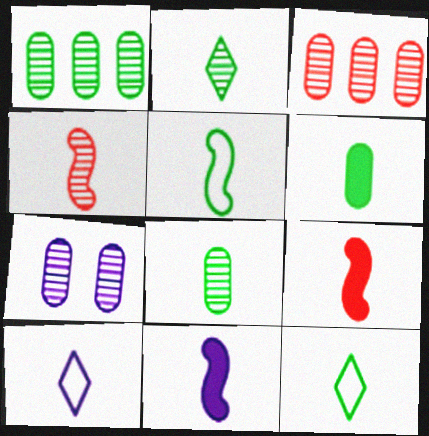[[2, 5, 6], 
[3, 7, 8], 
[4, 5, 11], 
[4, 6, 10], 
[8, 9, 10]]